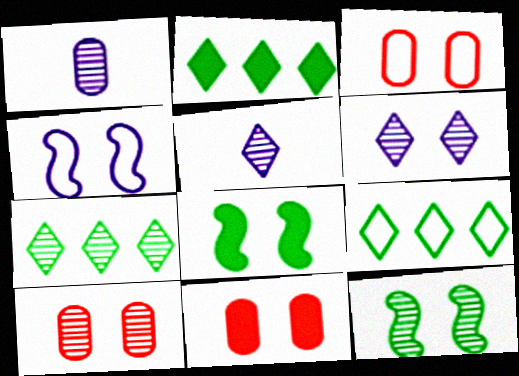[[2, 7, 9], 
[3, 6, 8], 
[3, 10, 11], 
[6, 10, 12]]